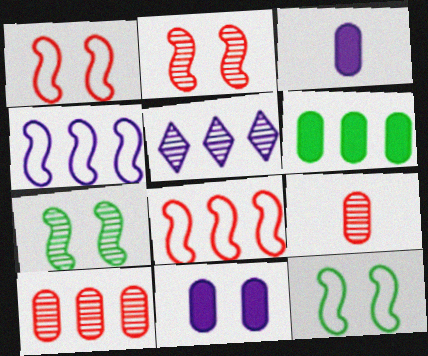[[5, 6, 8], 
[5, 7, 9]]